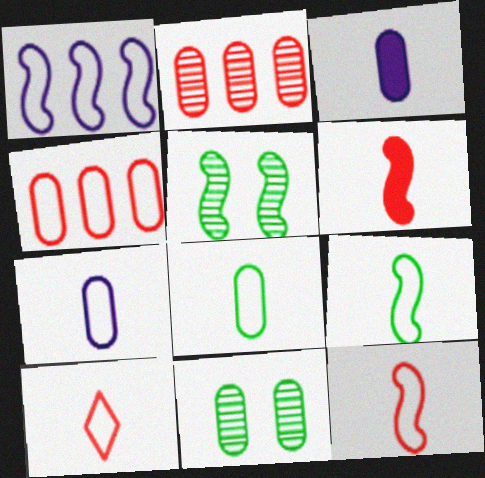[[1, 5, 6], 
[3, 4, 11], 
[7, 9, 10]]